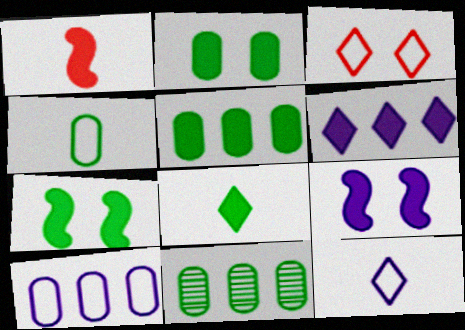[[1, 2, 6], 
[2, 4, 11], 
[5, 7, 8]]